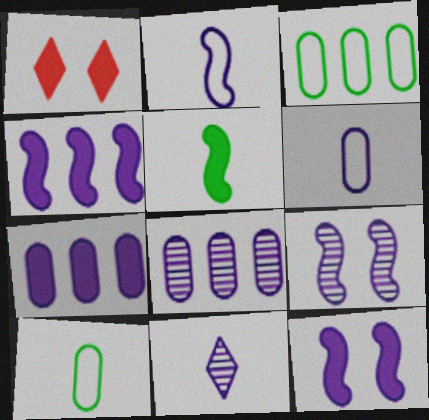[[1, 5, 7], 
[2, 4, 9], 
[8, 9, 11]]